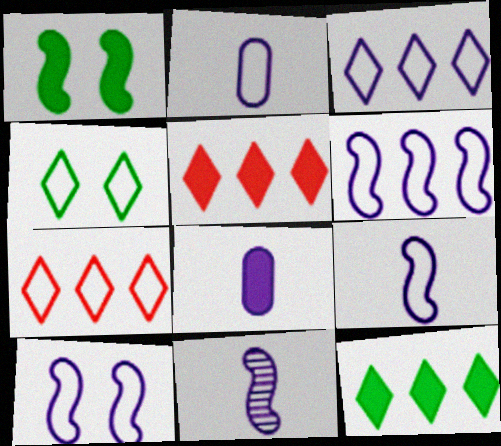[[1, 5, 8], 
[2, 3, 10], 
[6, 9, 10]]